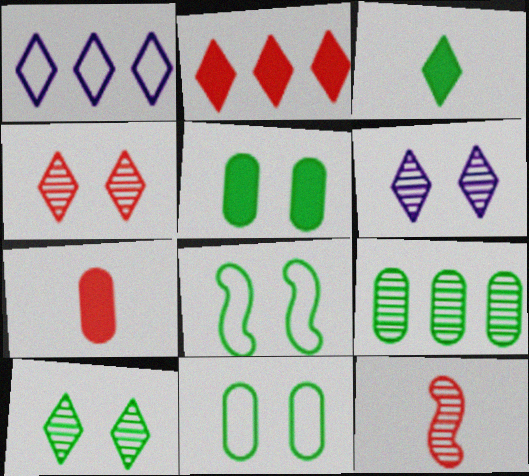[[1, 3, 4], 
[1, 5, 12], 
[3, 8, 9], 
[4, 6, 10], 
[5, 8, 10], 
[6, 9, 12]]